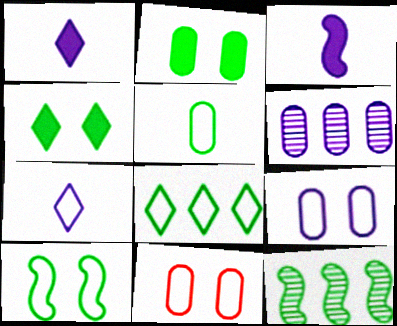[[1, 11, 12], 
[4, 5, 12], 
[5, 8, 10]]